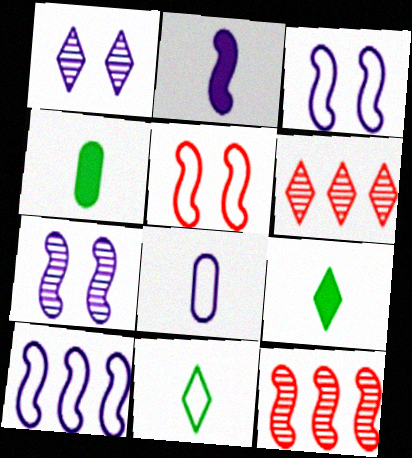[[2, 7, 10], 
[3, 4, 6]]